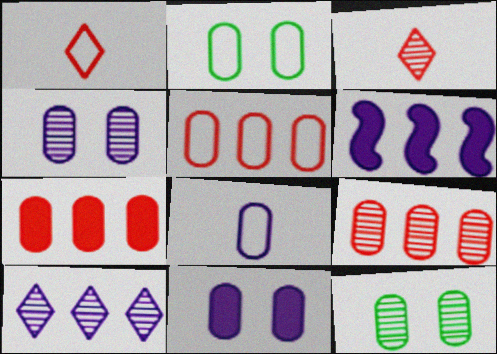[[1, 6, 12], 
[2, 3, 6], 
[2, 5, 8], 
[5, 7, 9], 
[7, 8, 12]]